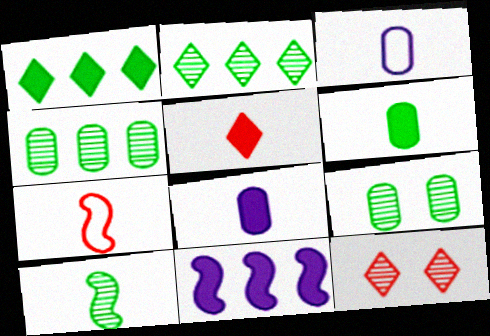[[2, 9, 10], 
[3, 5, 10]]